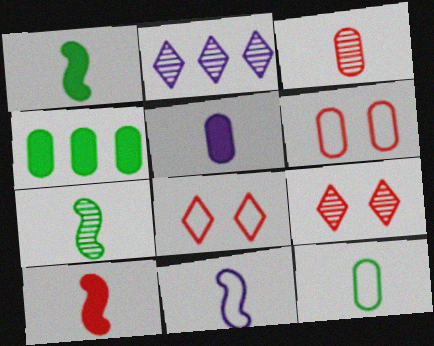[[1, 2, 6], 
[3, 5, 12], 
[4, 9, 11], 
[7, 10, 11]]